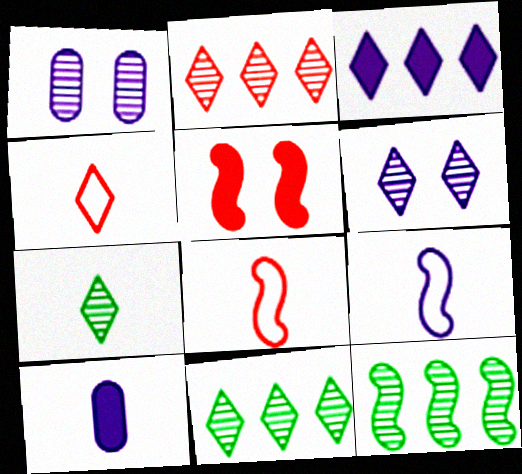[[1, 3, 9], 
[2, 6, 7], 
[5, 9, 12], 
[7, 8, 10]]